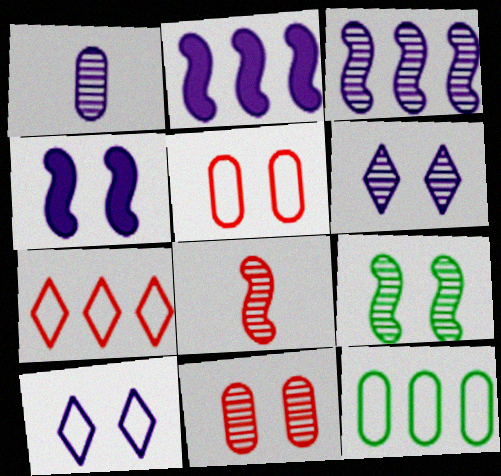[[1, 2, 10], 
[1, 3, 6], 
[3, 8, 9], 
[6, 9, 11]]